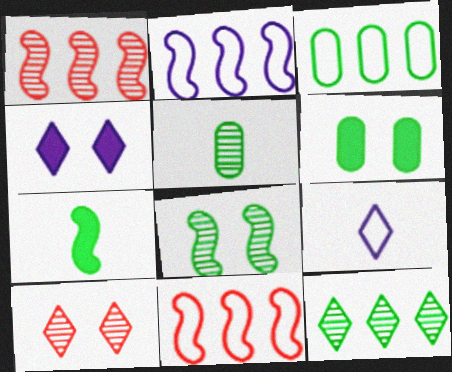[[1, 6, 9], 
[3, 5, 6], 
[4, 5, 11], 
[5, 8, 12]]